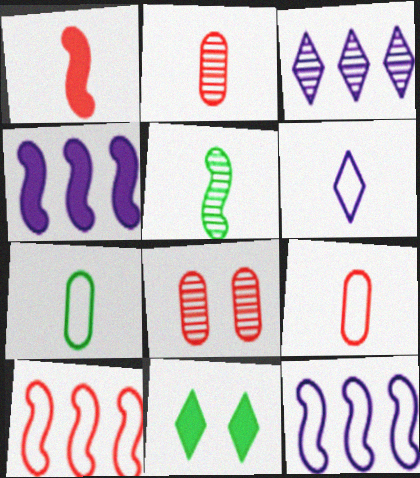[[2, 11, 12], 
[3, 5, 8]]